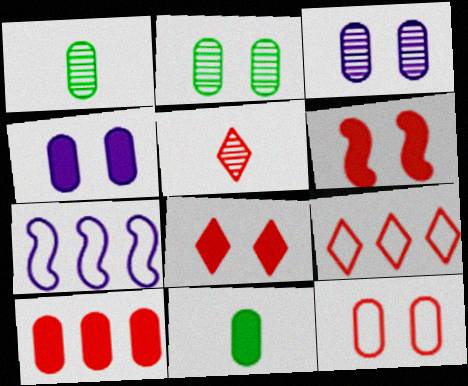[[1, 7, 8], 
[2, 4, 12], 
[4, 10, 11], 
[5, 8, 9]]